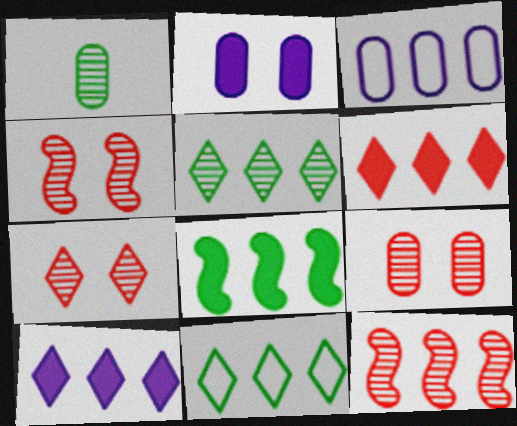[[4, 7, 9]]